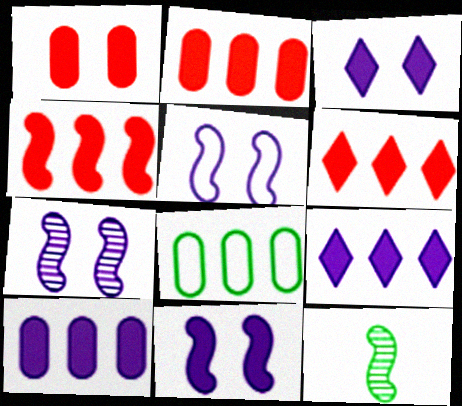[[2, 4, 6], 
[4, 5, 12], 
[5, 7, 11]]